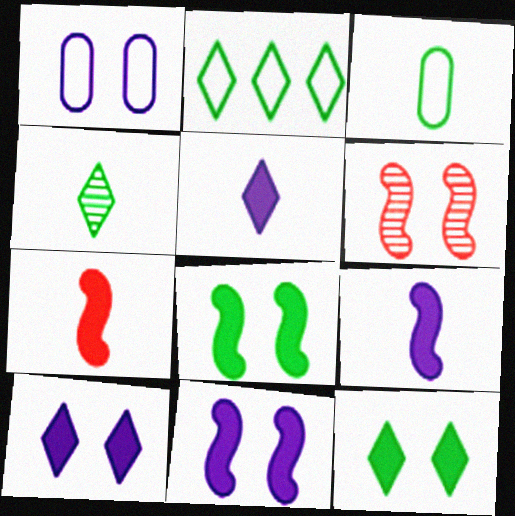[[1, 6, 12], 
[2, 4, 12]]